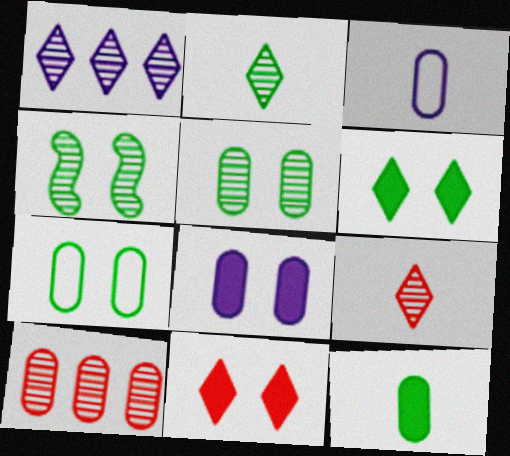[[4, 6, 7]]